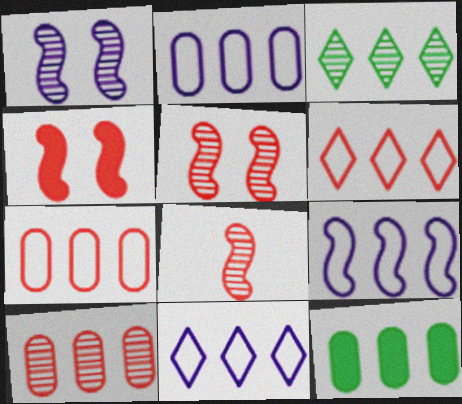[[2, 9, 11], 
[2, 10, 12]]